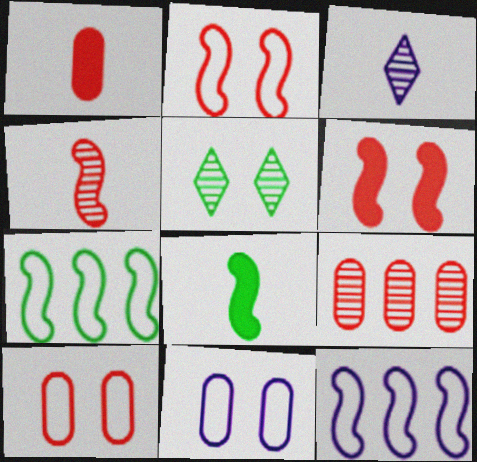[[1, 5, 12], 
[1, 9, 10], 
[5, 6, 11]]